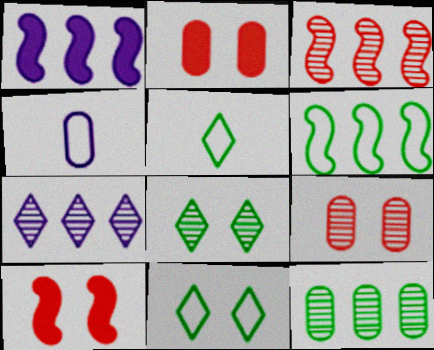[[1, 3, 6], 
[1, 5, 9], 
[2, 4, 12], 
[3, 7, 12]]